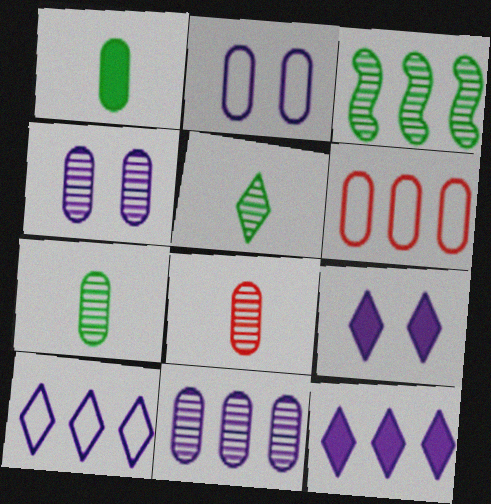[[1, 4, 6], 
[3, 6, 12]]